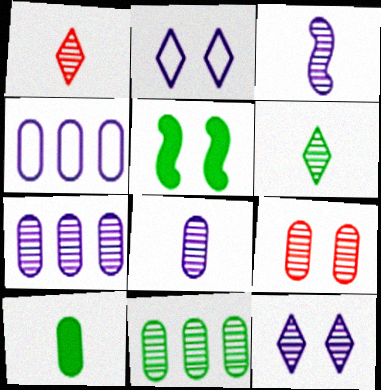[[1, 4, 5], 
[2, 5, 9], 
[3, 7, 12], 
[4, 9, 10], 
[8, 9, 11]]